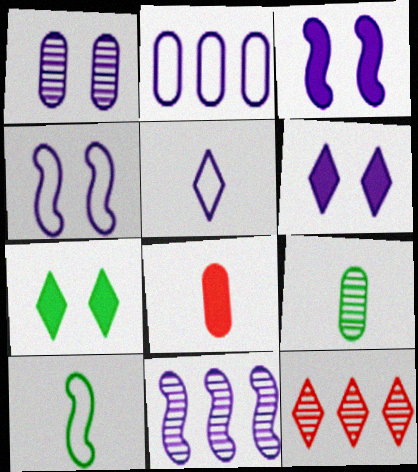[[1, 4, 6], 
[2, 4, 5], 
[5, 7, 12]]